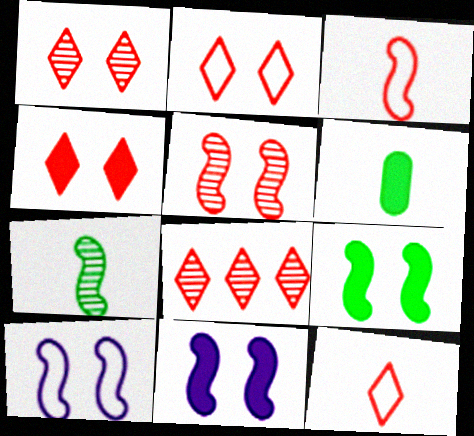[[1, 2, 4], 
[4, 8, 12], 
[5, 9, 10], 
[6, 8, 10]]